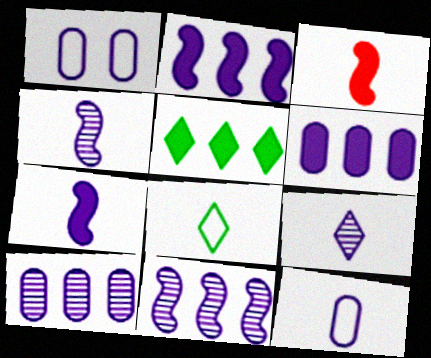[[1, 2, 9], 
[7, 9, 12]]